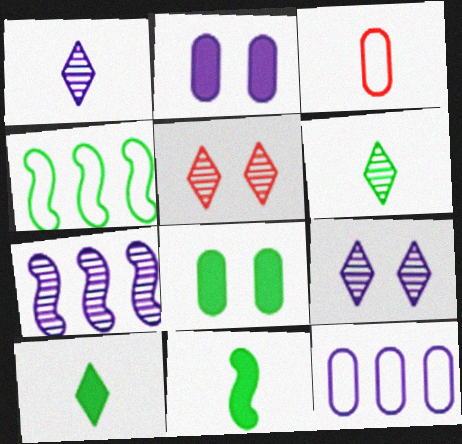[[1, 3, 11], 
[4, 6, 8], 
[5, 11, 12]]